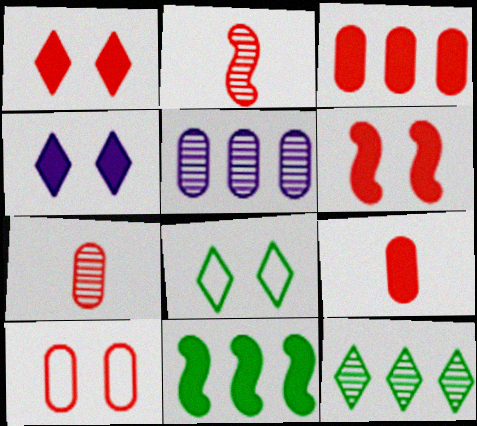[[3, 7, 10], 
[4, 9, 11]]